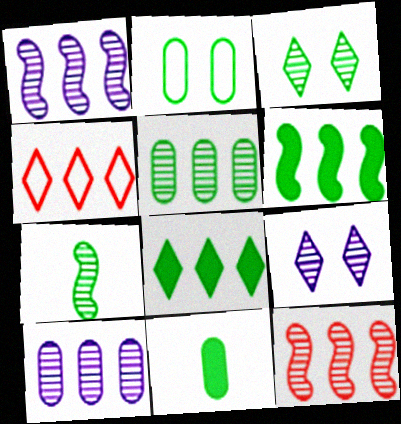[[2, 5, 11], 
[2, 7, 8], 
[3, 5, 7], 
[4, 6, 10]]